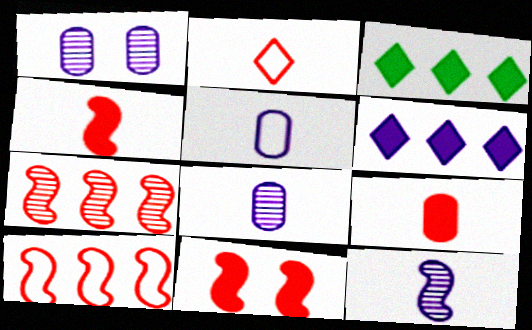[]